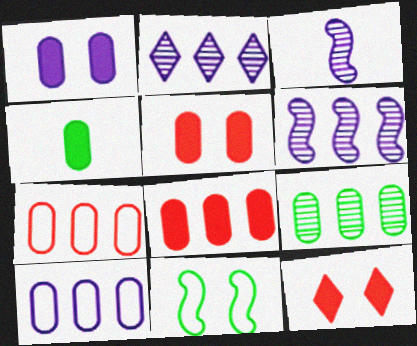[[1, 4, 8], 
[8, 9, 10]]